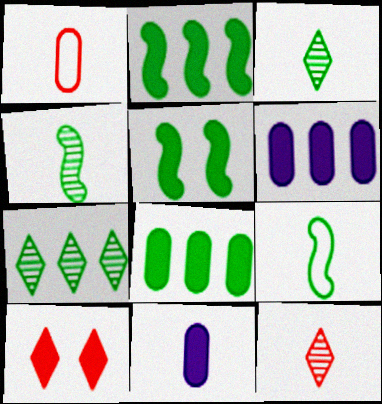[[2, 10, 11], 
[9, 11, 12]]